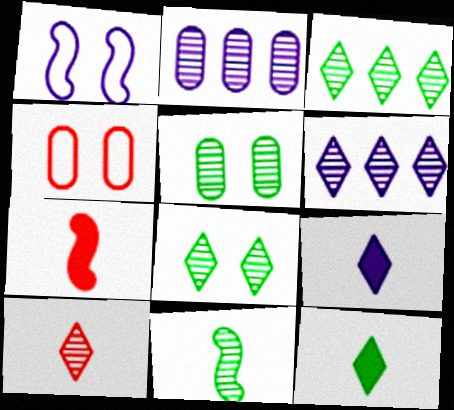[[1, 2, 9], 
[3, 5, 11], 
[6, 8, 10]]